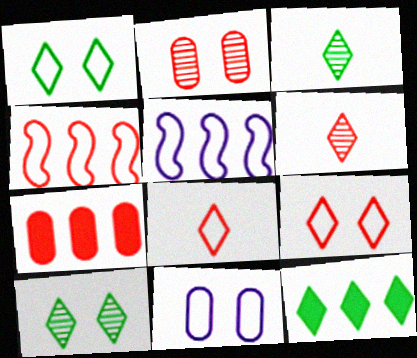[[1, 3, 12]]